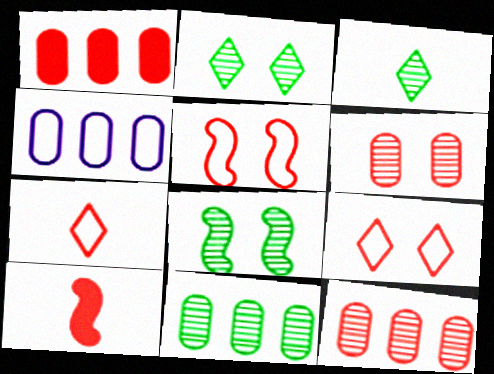[[1, 4, 11], 
[2, 4, 10], 
[3, 8, 11], 
[9, 10, 12]]